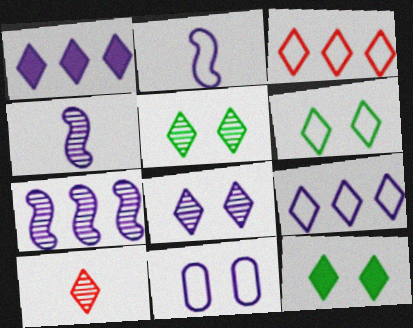[[1, 4, 11], 
[1, 6, 10], 
[2, 9, 11], 
[5, 6, 12], 
[9, 10, 12]]